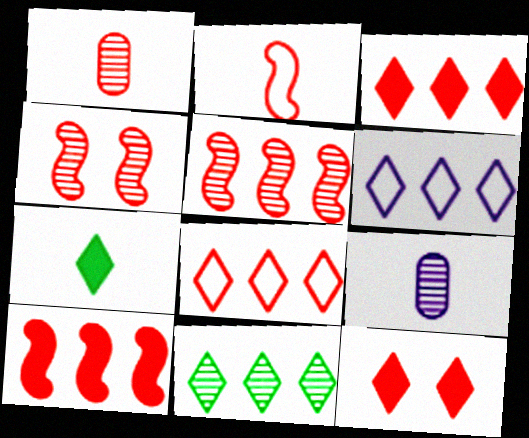[[2, 4, 10], 
[2, 7, 9], 
[3, 6, 11], 
[4, 9, 11]]